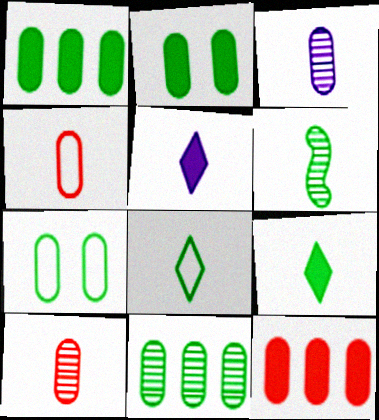[[3, 7, 12], 
[4, 5, 6]]